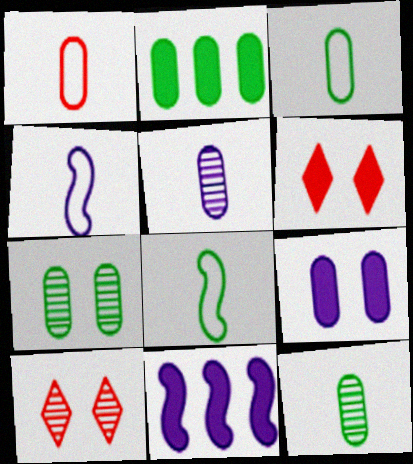[[2, 3, 7], 
[2, 4, 10], 
[3, 10, 11]]